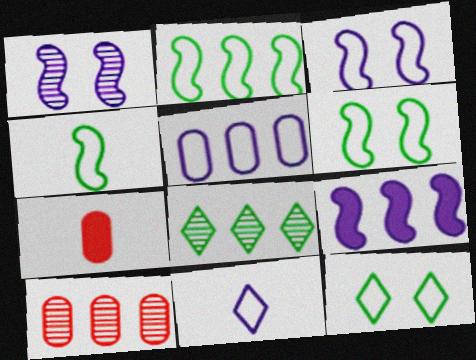[[2, 4, 6], 
[3, 5, 11], 
[3, 7, 8]]